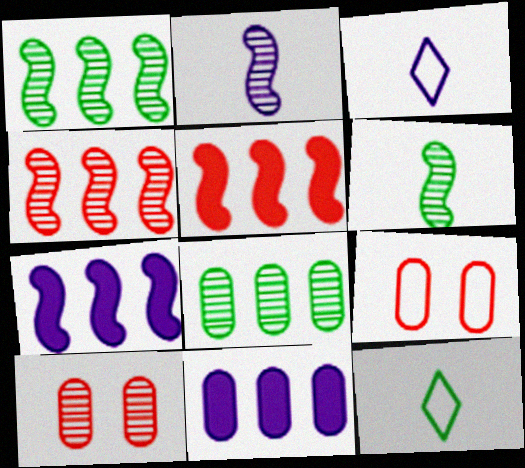[[7, 10, 12]]